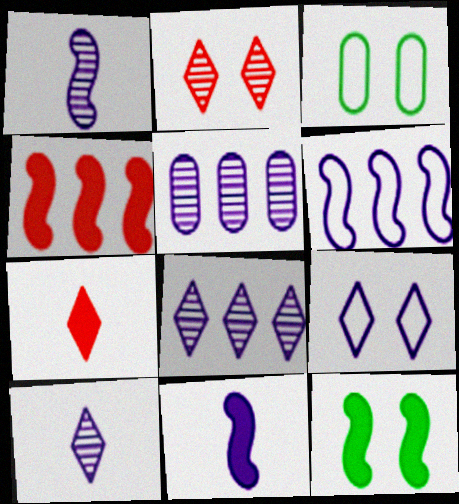[[3, 4, 10], 
[4, 11, 12], 
[5, 9, 11]]